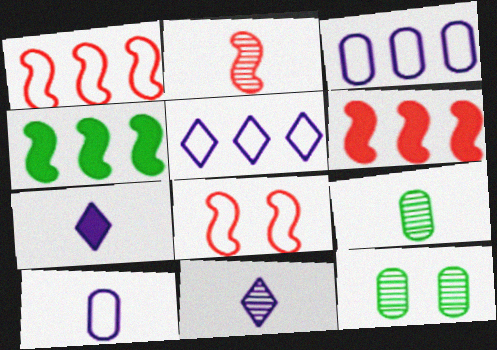[[1, 7, 12], 
[2, 6, 8], 
[2, 9, 11]]